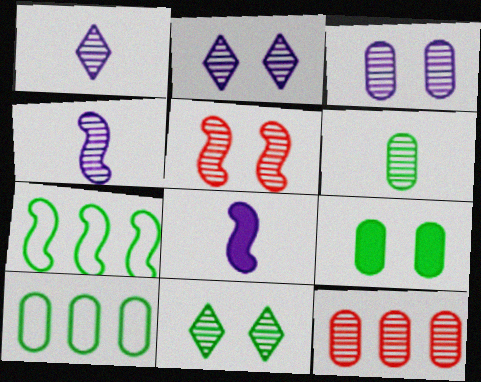[[3, 5, 11], 
[3, 6, 12], 
[4, 11, 12], 
[5, 7, 8], 
[6, 9, 10]]